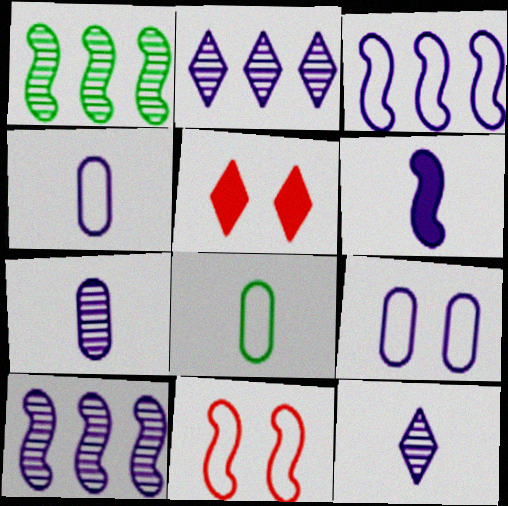[[1, 4, 5], 
[1, 6, 11], 
[2, 6, 9], 
[4, 6, 12], 
[5, 8, 10]]